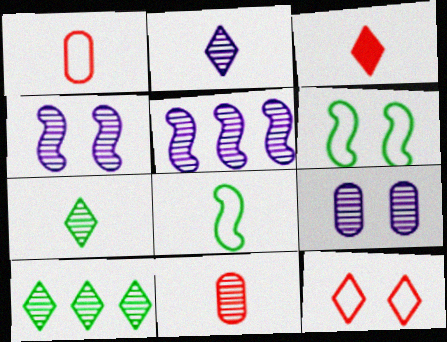[[2, 5, 9], 
[4, 10, 11]]